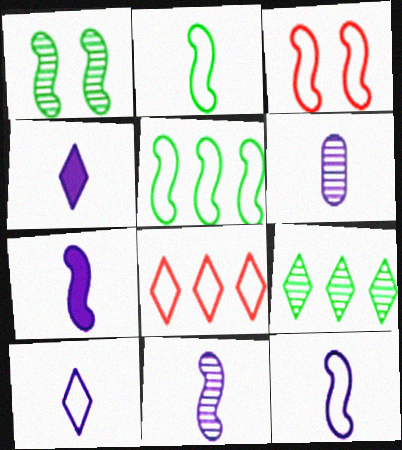[[3, 5, 12], 
[4, 6, 12], 
[6, 7, 10], 
[7, 11, 12]]